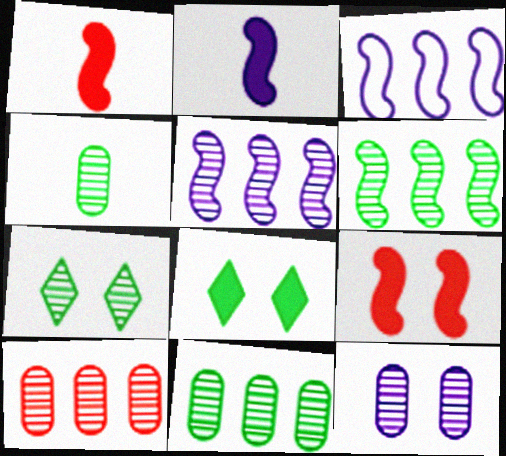[[4, 6, 7], 
[4, 10, 12]]